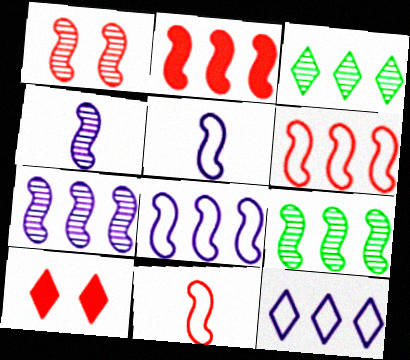[[1, 2, 11], 
[1, 4, 9], 
[2, 8, 9]]